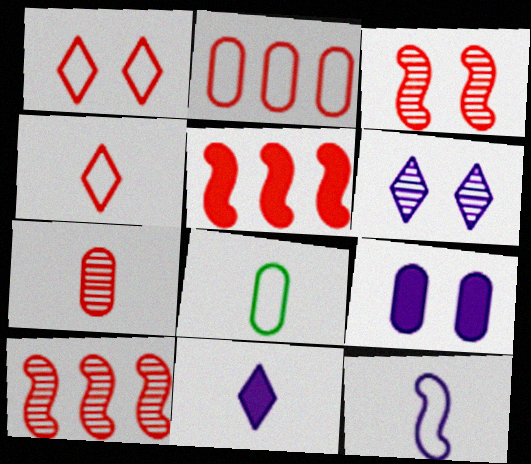[[1, 5, 7], 
[4, 8, 12], 
[5, 6, 8]]